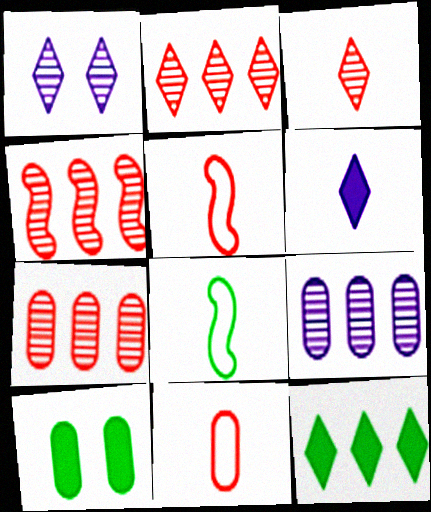[[2, 4, 7], 
[9, 10, 11]]